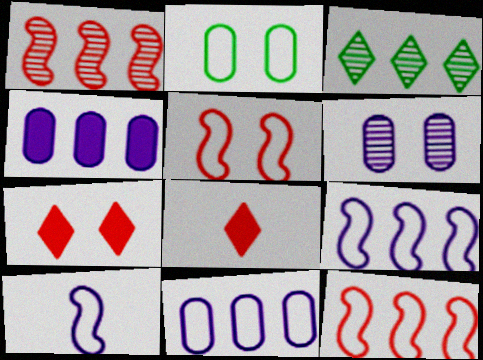[[3, 4, 12]]